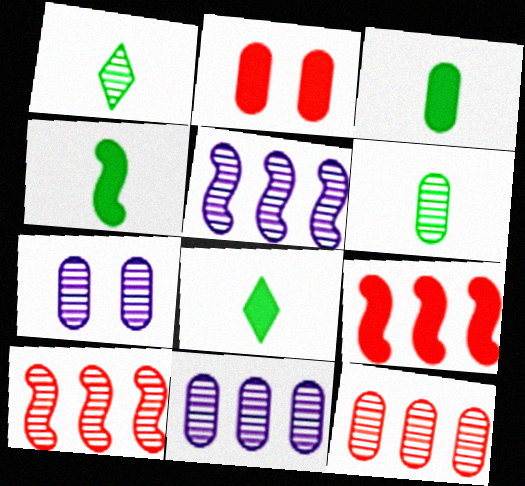[[1, 7, 10], 
[3, 4, 8], 
[6, 7, 12]]